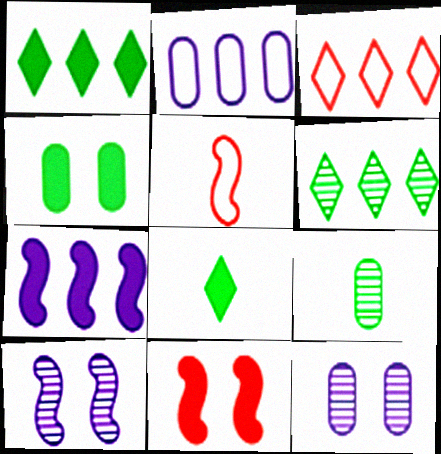[[1, 5, 12]]